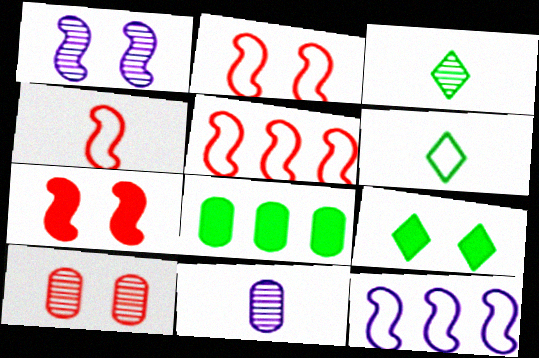[[2, 4, 5], 
[5, 9, 11]]